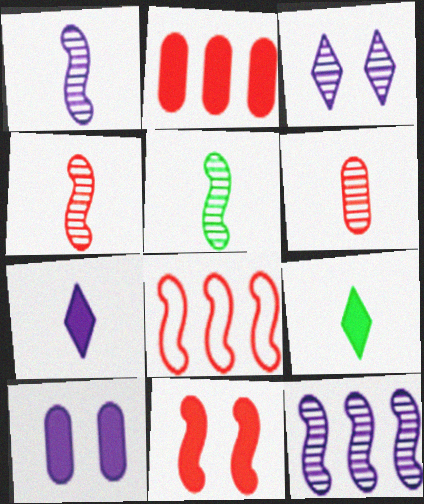[[1, 4, 5], 
[4, 8, 11]]